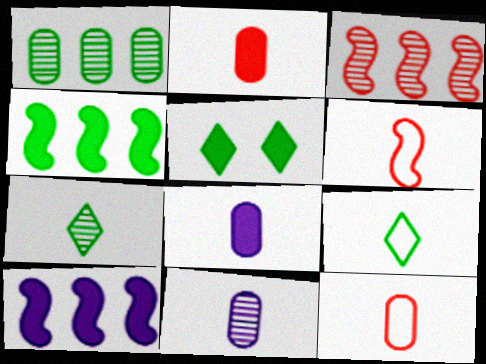[[2, 5, 10], 
[6, 7, 8]]